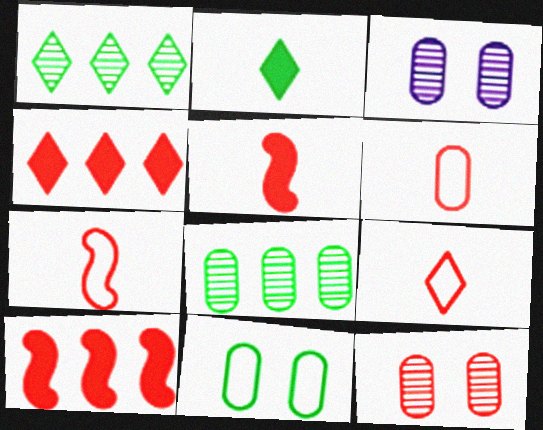[[4, 7, 12], 
[6, 7, 9], 
[9, 10, 12]]